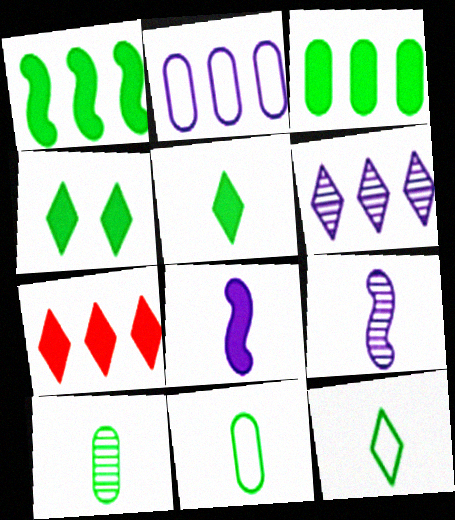[]